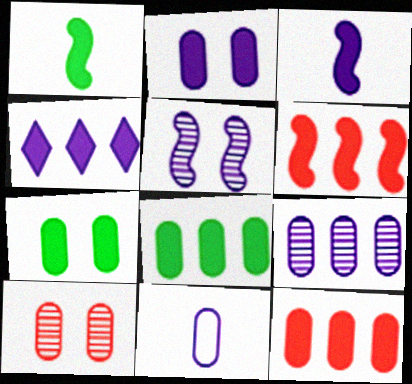[[2, 3, 4], 
[2, 9, 11], 
[4, 5, 11], 
[4, 6, 8], 
[8, 10, 11]]